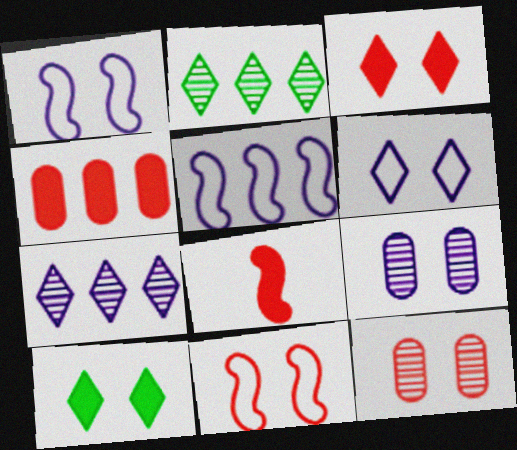[[1, 10, 12], 
[2, 4, 5], 
[3, 4, 8], 
[3, 11, 12], 
[9, 10, 11]]